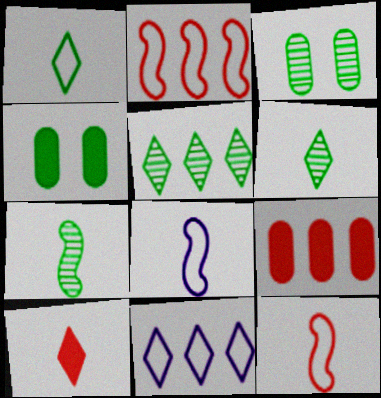[[3, 5, 7]]